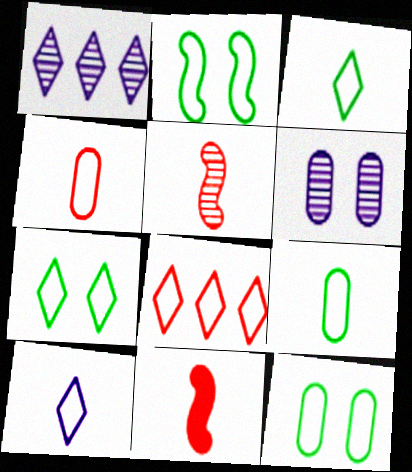[[1, 11, 12], 
[2, 7, 12], 
[7, 8, 10]]